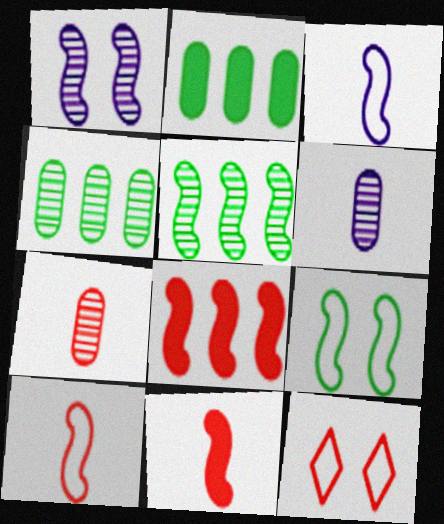[[7, 8, 12]]